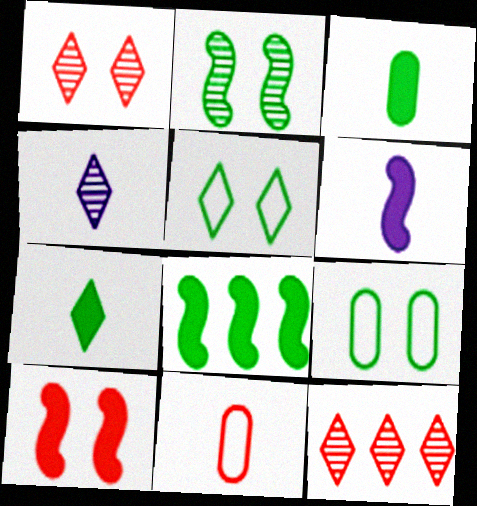[[6, 8, 10], 
[6, 9, 12], 
[10, 11, 12]]